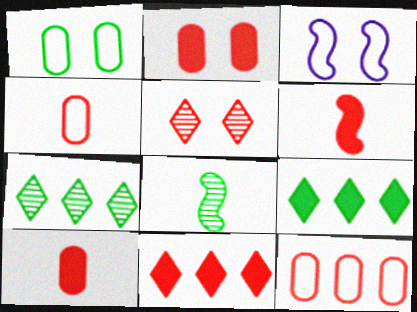[[1, 8, 9], 
[2, 6, 11], 
[3, 7, 10], 
[5, 6, 12]]